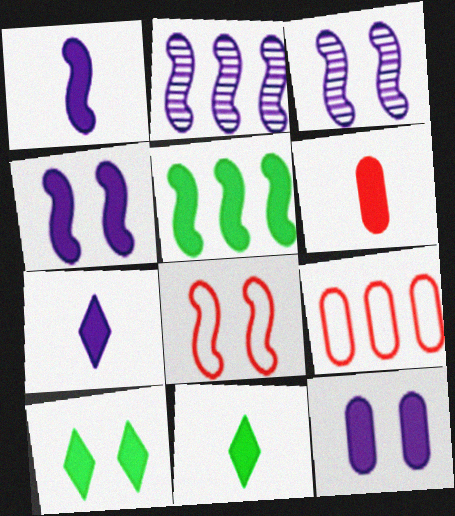[[1, 6, 11], 
[3, 9, 11]]